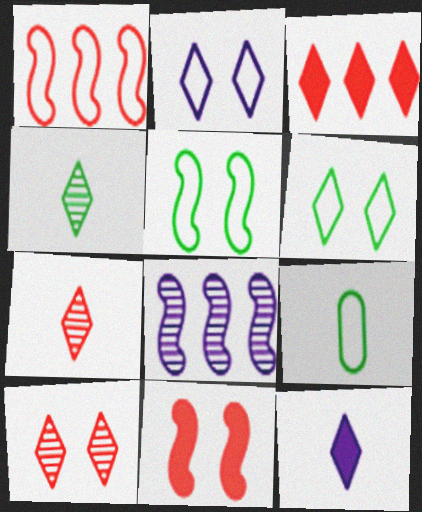[[1, 2, 9], 
[2, 3, 4]]